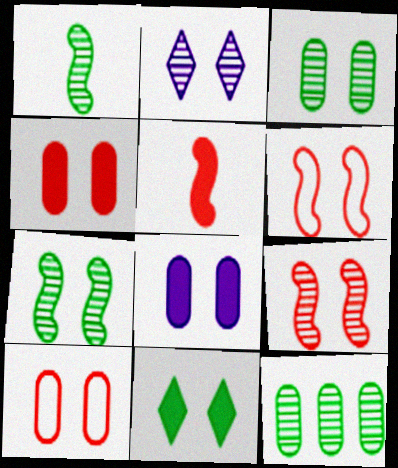[[2, 3, 9], 
[3, 8, 10]]